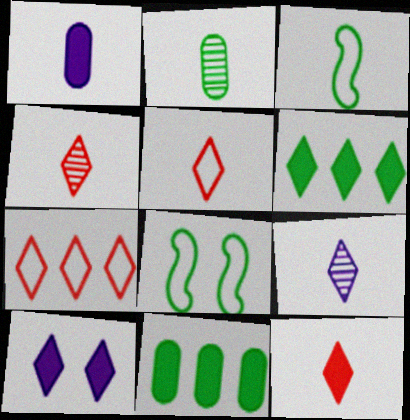[[1, 3, 4], 
[2, 6, 8], 
[4, 5, 12], 
[6, 10, 12]]